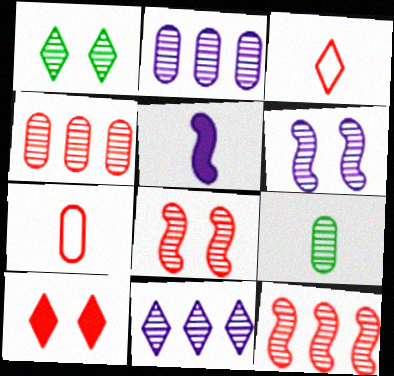[[3, 5, 9], 
[7, 10, 12], 
[8, 9, 11]]